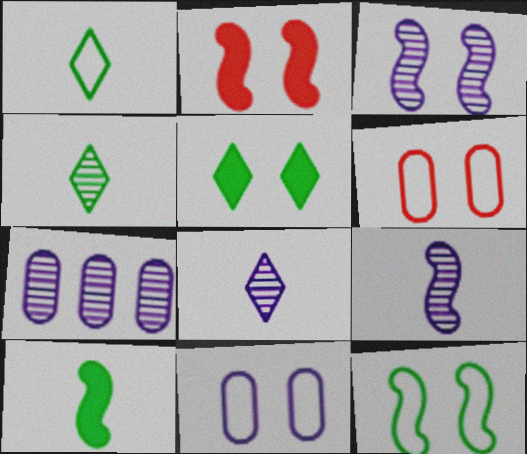[[1, 2, 7], 
[2, 3, 12], 
[3, 5, 6], 
[3, 7, 8]]